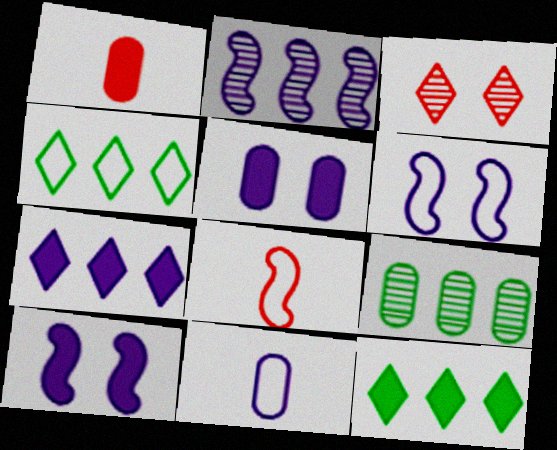[[1, 10, 12]]